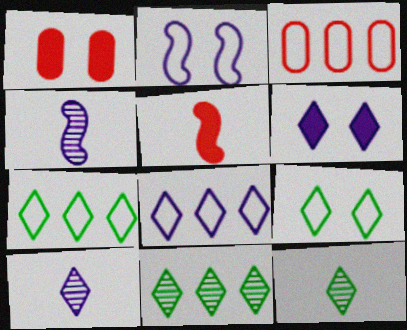[[1, 4, 7], 
[6, 8, 10]]